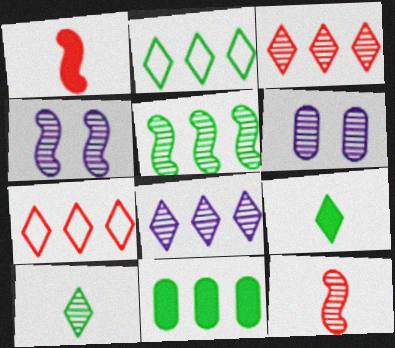[[1, 2, 6], 
[2, 5, 11], 
[4, 5, 12]]